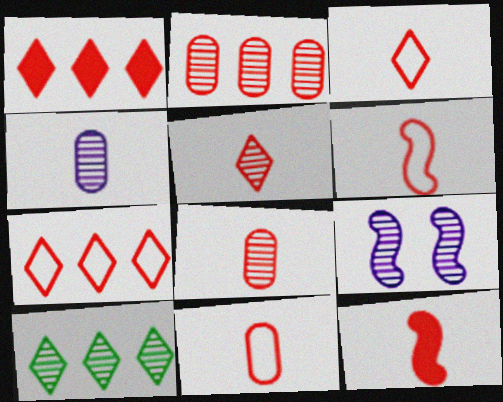[[3, 6, 11], 
[3, 8, 12], 
[5, 11, 12], 
[8, 9, 10]]